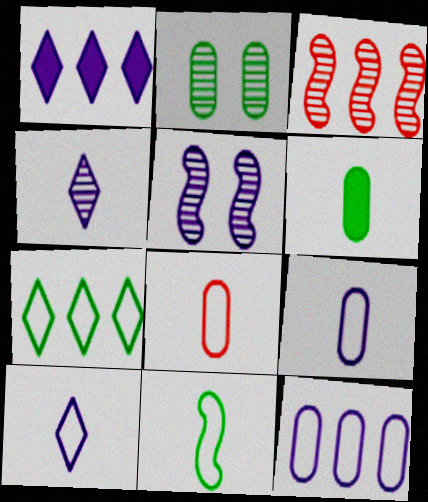[[1, 5, 9], 
[2, 3, 4], 
[8, 10, 11]]